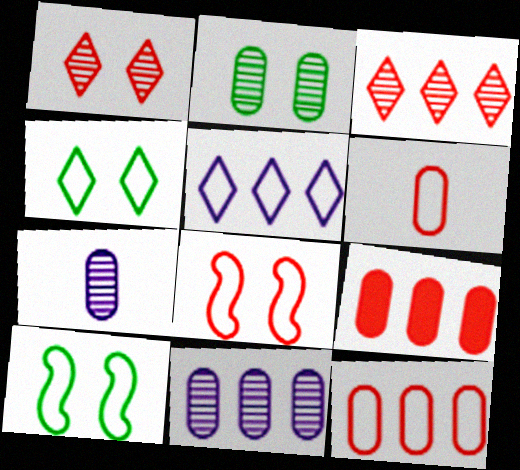[[5, 6, 10]]